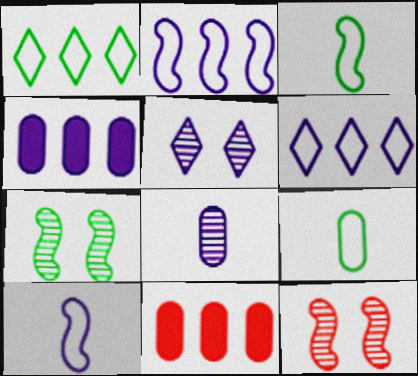[[3, 5, 11], 
[4, 5, 10]]